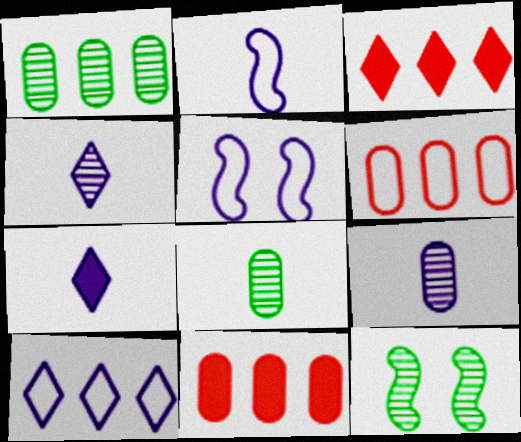[[2, 7, 9], 
[3, 5, 8], 
[6, 7, 12]]